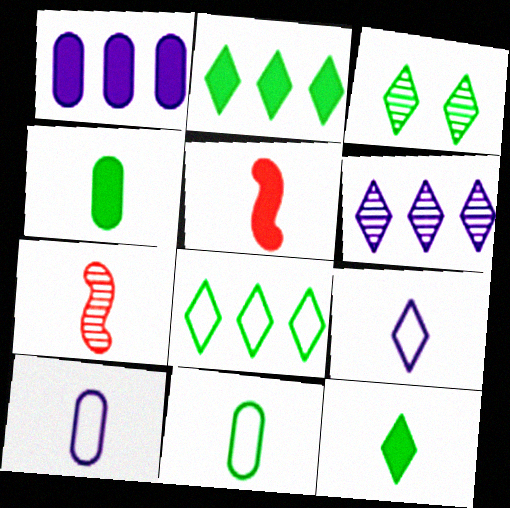[[3, 8, 12], 
[4, 7, 9], 
[7, 10, 12]]